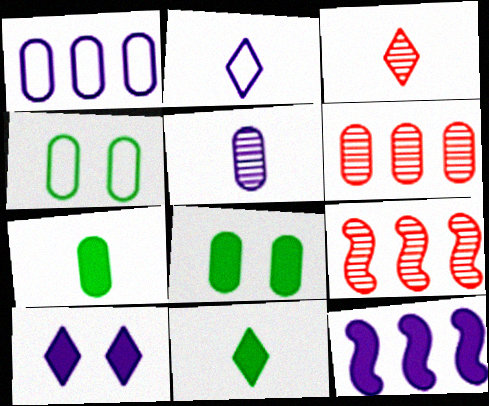[[2, 3, 11], 
[2, 8, 9], 
[3, 4, 12]]